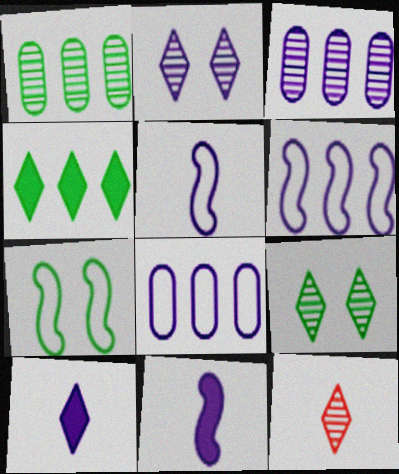[[2, 8, 11]]